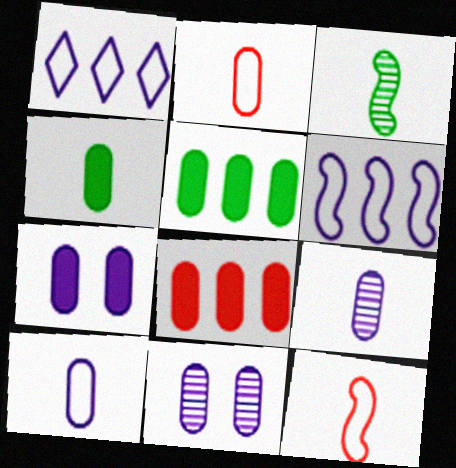[[2, 4, 9], 
[2, 5, 11], 
[4, 7, 8]]